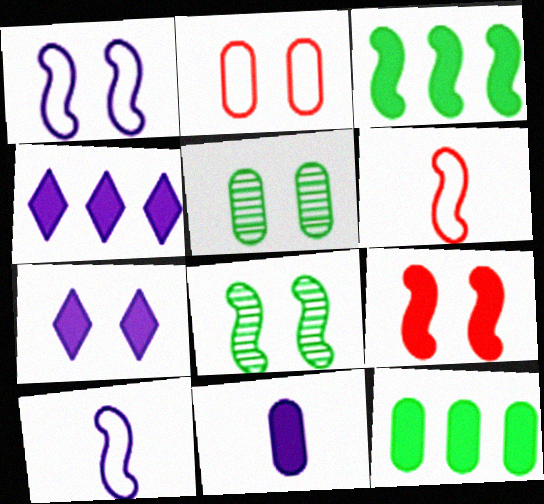[[1, 8, 9], 
[2, 7, 8], 
[4, 5, 6]]